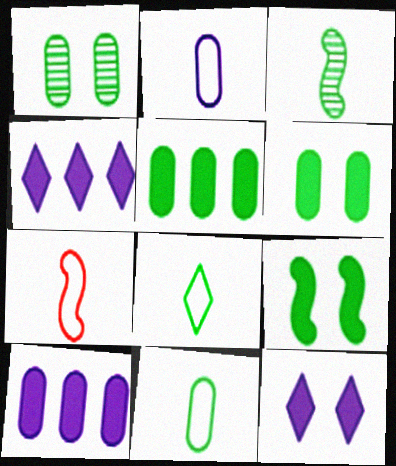[[1, 4, 7], 
[1, 5, 11], 
[2, 7, 8]]